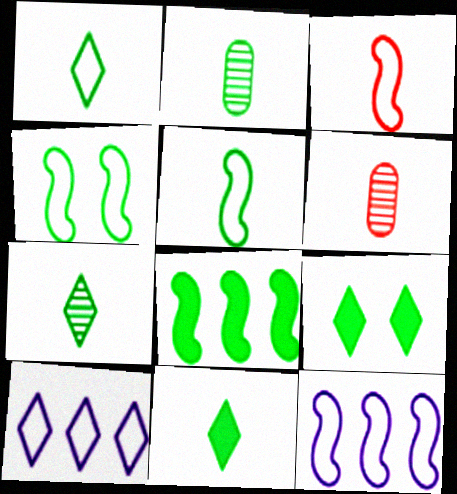[[1, 7, 11], 
[2, 5, 11], 
[3, 4, 12], 
[6, 9, 12]]